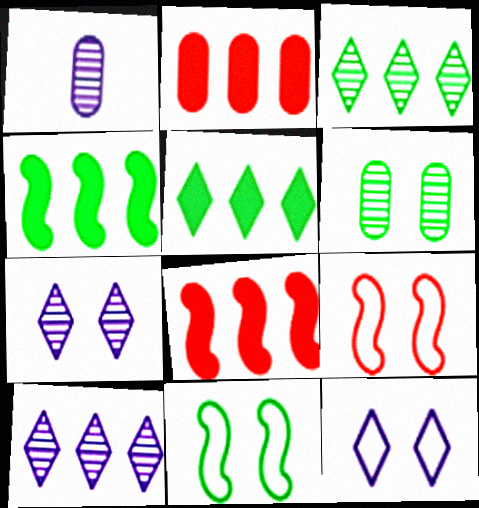[[1, 5, 9]]